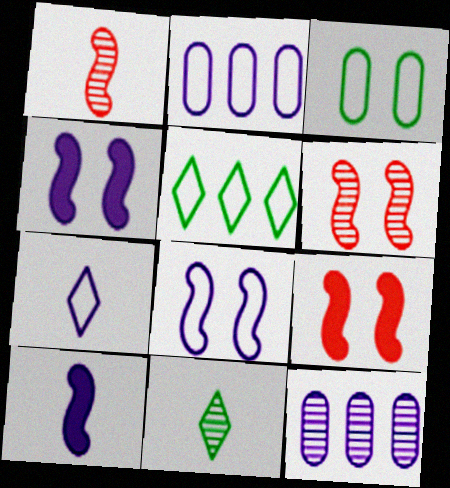[[2, 7, 8], 
[2, 9, 11], 
[4, 7, 12], 
[6, 11, 12]]